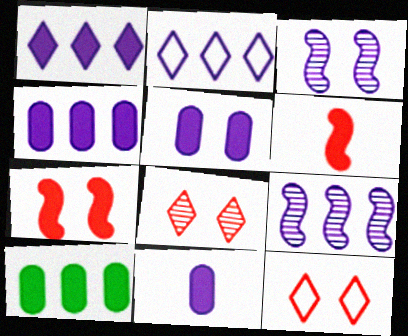[[2, 3, 11], 
[2, 4, 9], 
[4, 5, 11]]